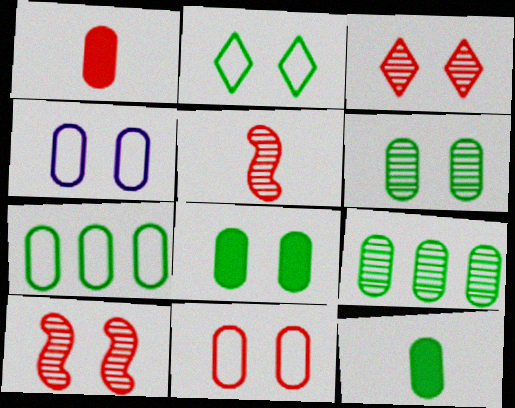[[1, 4, 9], 
[6, 7, 12]]